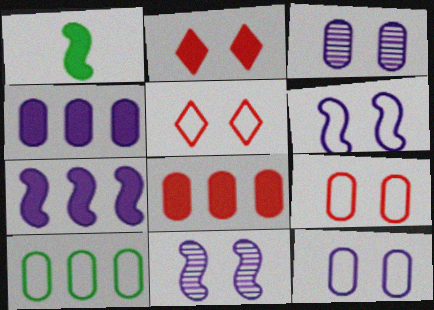[[1, 2, 4]]